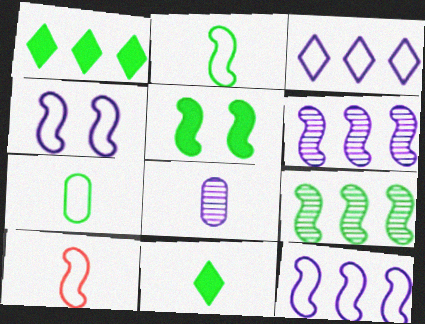[[2, 5, 9], 
[5, 6, 10], 
[8, 10, 11]]